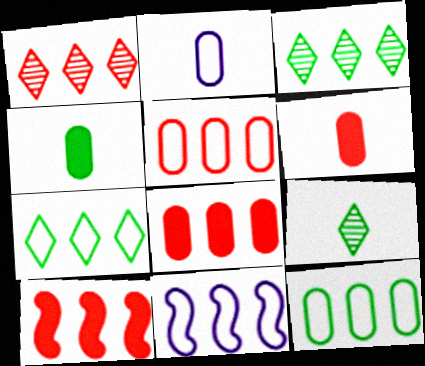[[1, 5, 10], 
[3, 8, 11], 
[5, 7, 11]]